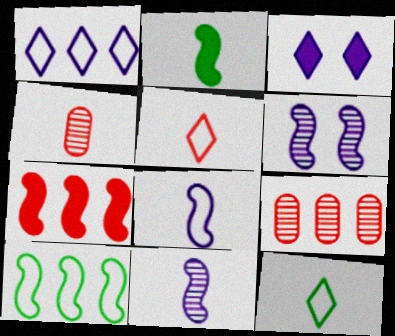[[3, 4, 10]]